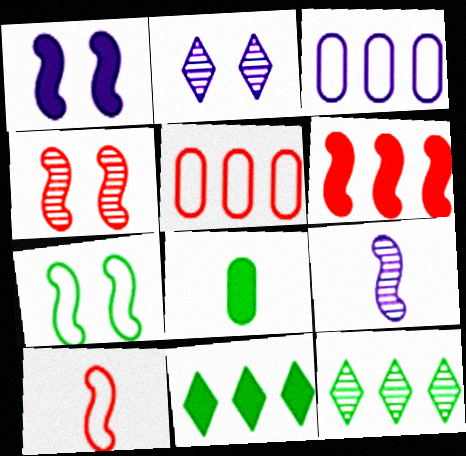[[1, 4, 7], 
[3, 6, 12], 
[4, 6, 10], 
[6, 7, 9], 
[7, 8, 12]]